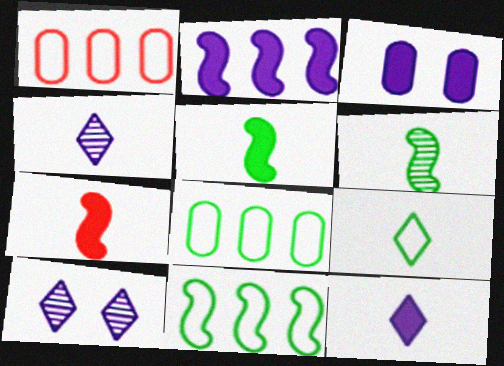[[1, 5, 10], 
[2, 3, 12], 
[7, 8, 10]]